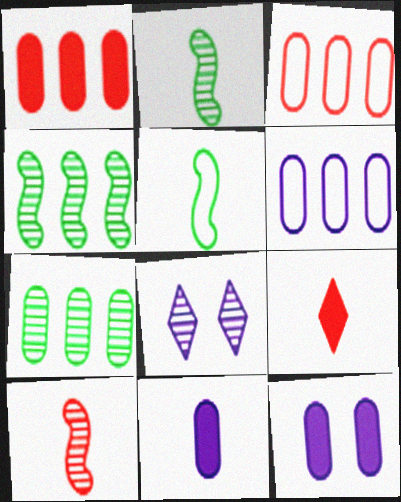[[1, 5, 8], 
[1, 6, 7], 
[7, 8, 10]]